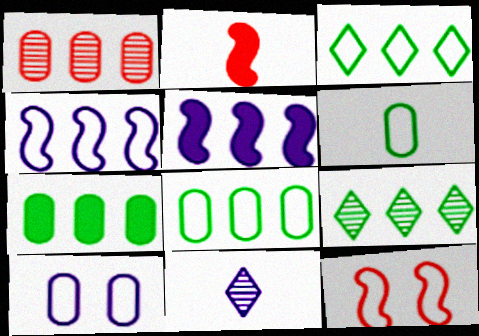[[1, 3, 5], 
[2, 6, 11], 
[2, 9, 10], 
[5, 10, 11], 
[7, 11, 12]]